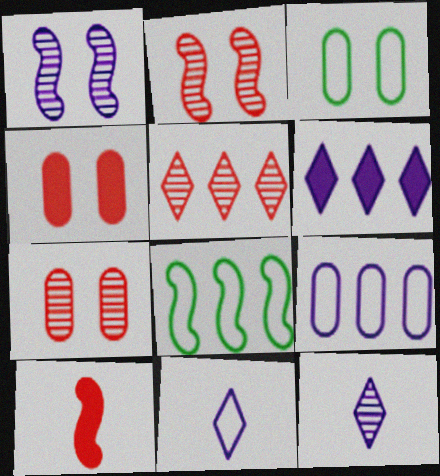[[1, 8, 10], 
[4, 8, 12]]